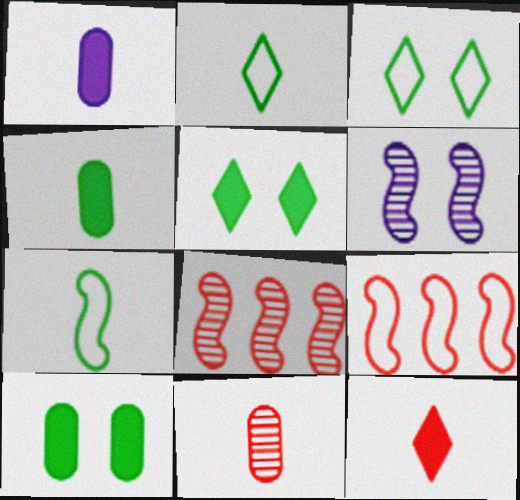[[1, 3, 8]]